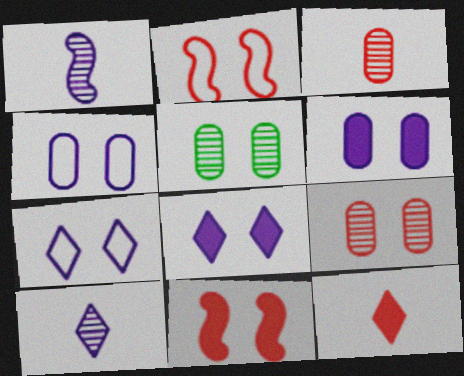[[2, 5, 8], 
[5, 7, 11]]